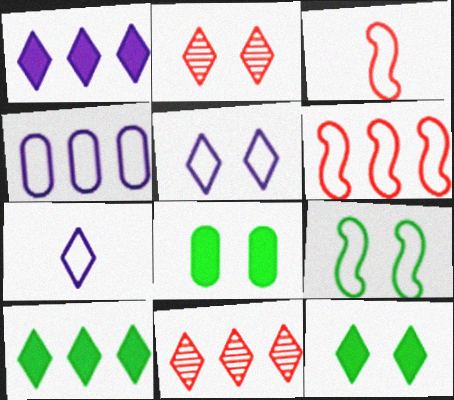[[2, 5, 12], 
[2, 7, 10], 
[7, 11, 12]]